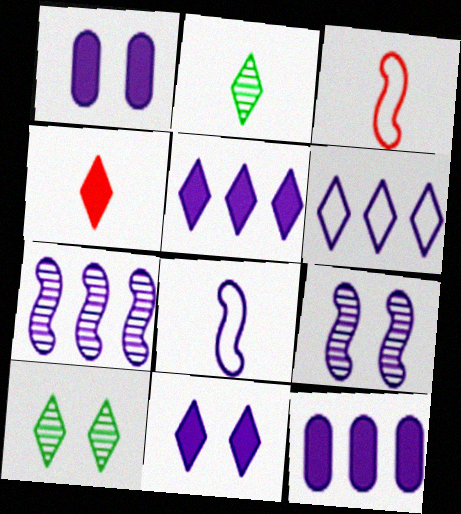[[3, 10, 12], 
[4, 6, 10], 
[6, 7, 12]]